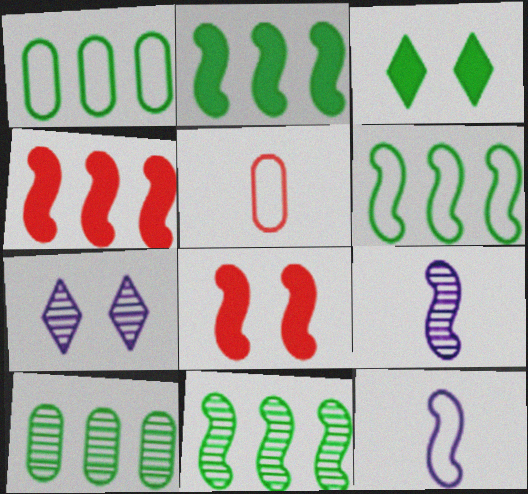[[2, 5, 7], 
[2, 6, 11], 
[6, 8, 9], 
[8, 11, 12]]